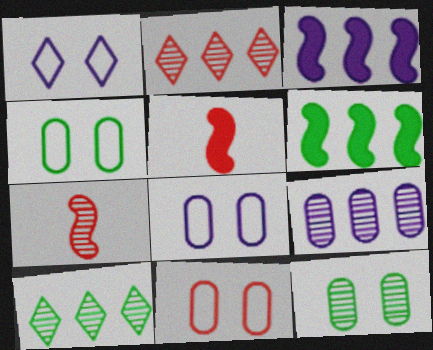[[2, 5, 11], 
[4, 8, 11], 
[5, 8, 10]]